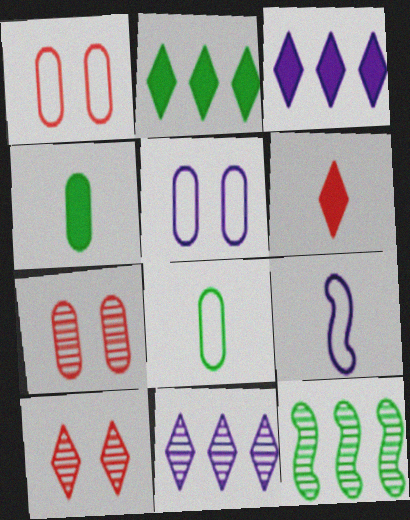[[2, 7, 9], 
[5, 6, 12]]